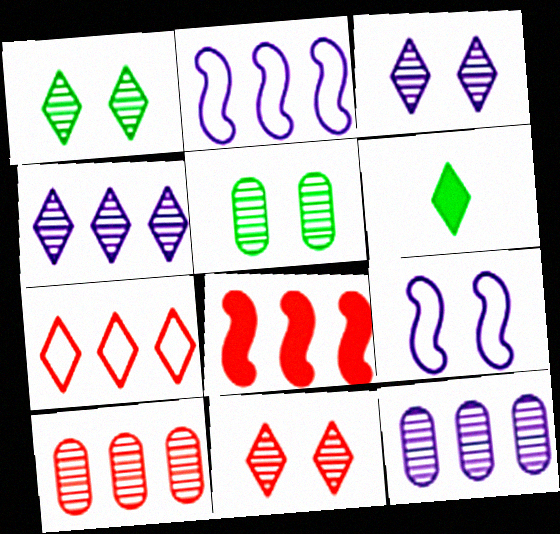[[1, 3, 11], 
[3, 6, 7], 
[6, 9, 10], 
[7, 8, 10]]